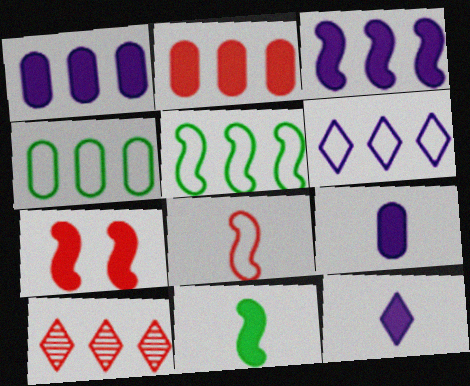[[1, 5, 10], 
[3, 4, 10], 
[3, 7, 11]]